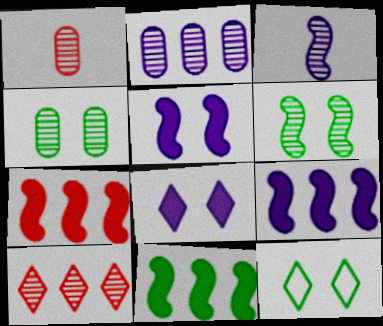[[1, 2, 4], 
[1, 9, 12], 
[3, 4, 10], 
[7, 9, 11]]